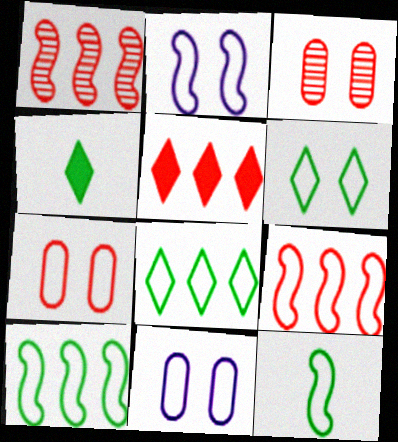[[1, 4, 11], 
[2, 6, 7], 
[2, 9, 12]]